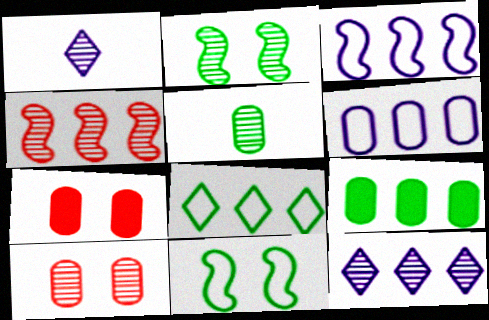[[5, 6, 7]]